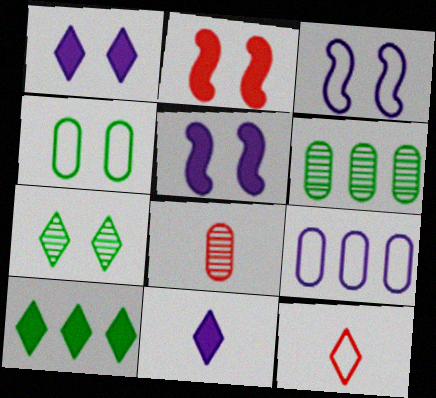[[3, 8, 10], 
[5, 6, 12]]